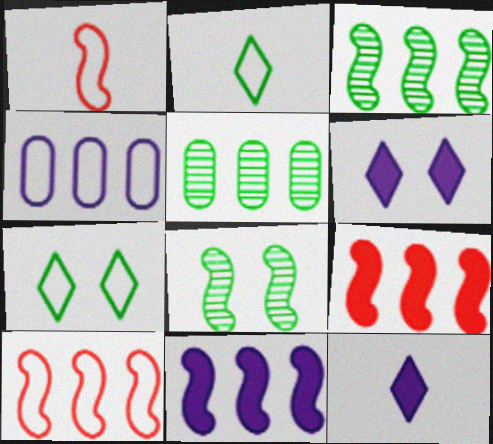[[1, 4, 7], 
[1, 5, 6], 
[1, 8, 11], 
[3, 10, 11]]